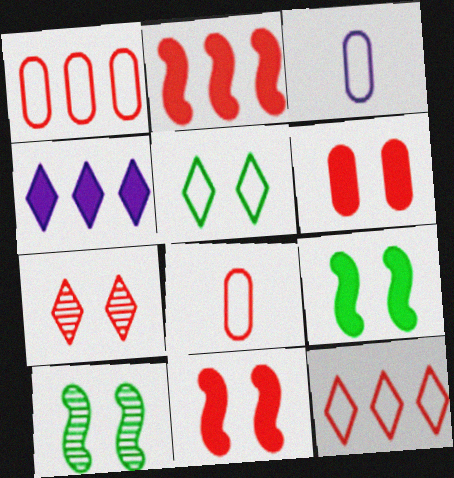[[2, 7, 8], 
[4, 8, 10]]